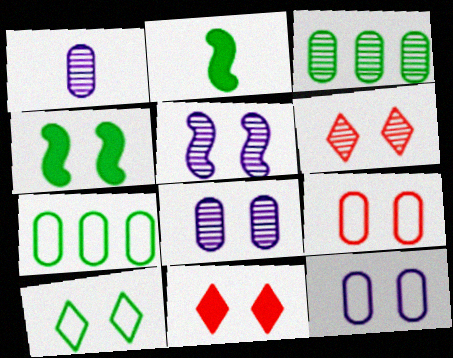[[2, 3, 10], 
[4, 6, 12]]